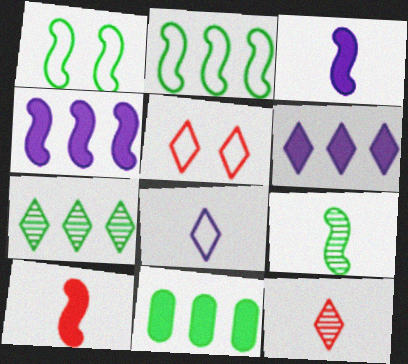[[2, 7, 11]]